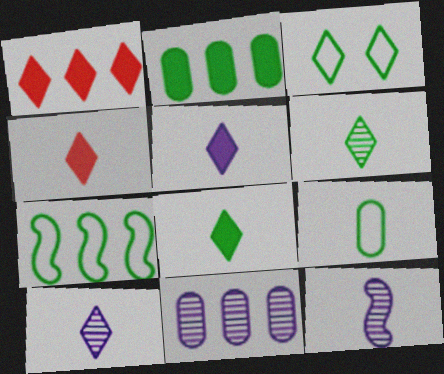[[1, 3, 10], 
[1, 7, 11], 
[3, 7, 9], 
[4, 5, 8], 
[4, 9, 12]]